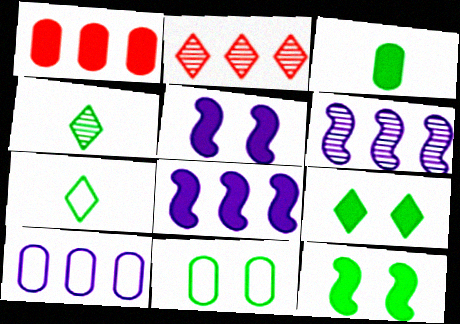[]